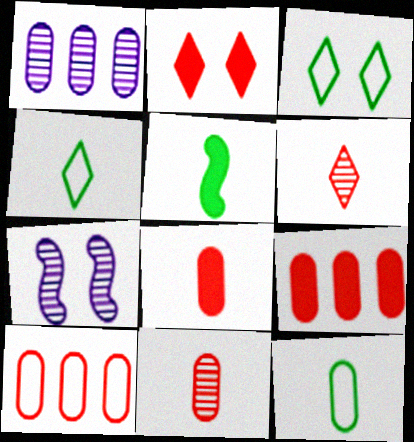[[4, 7, 9]]